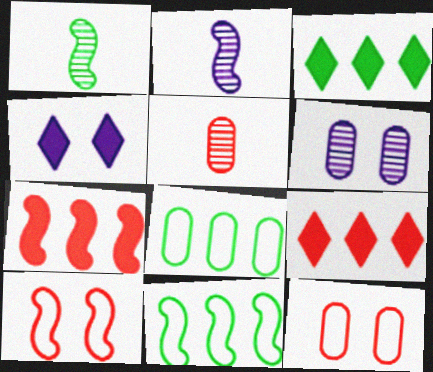[[2, 3, 12], 
[4, 5, 11], 
[5, 9, 10]]